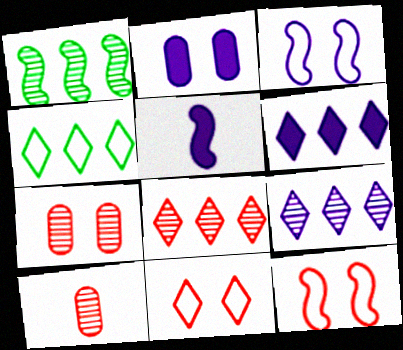[[1, 5, 12], 
[2, 5, 6], 
[4, 5, 7], 
[4, 6, 8]]